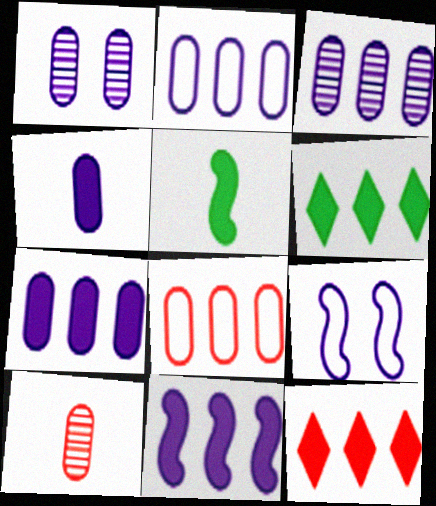[[1, 2, 4], 
[2, 3, 7], 
[6, 9, 10]]